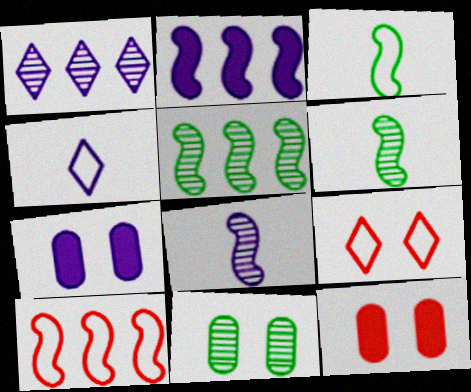[[1, 3, 12], 
[2, 5, 10], 
[4, 5, 12]]